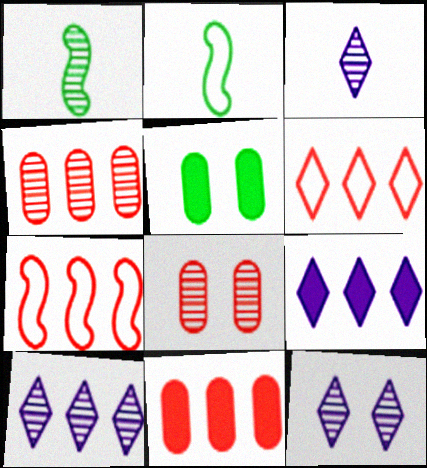[[1, 4, 12], 
[1, 8, 10], 
[2, 8, 9], 
[2, 11, 12], 
[3, 5, 7], 
[3, 10, 12]]